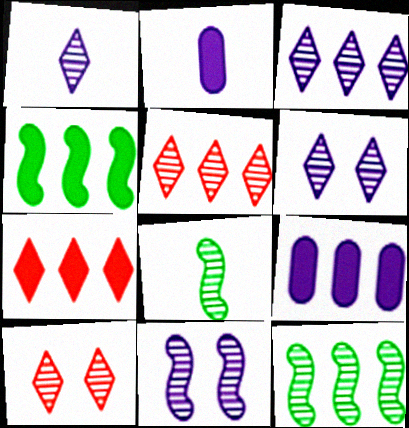[[1, 3, 6], 
[4, 7, 9]]